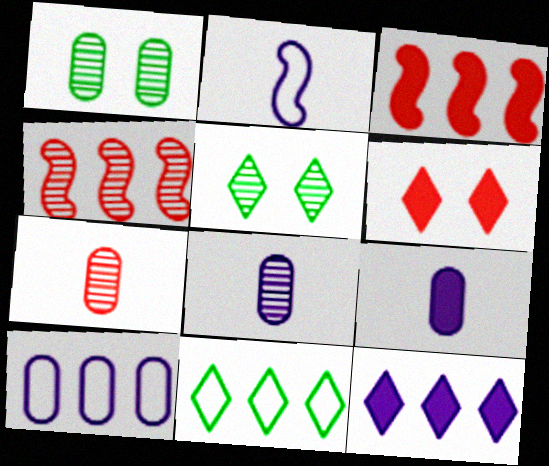[[4, 5, 8]]